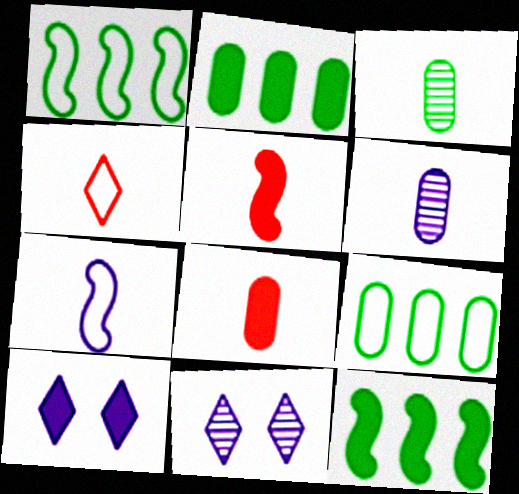[[1, 8, 11], 
[2, 5, 10], 
[5, 9, 11], 
[8, 10, 12]]